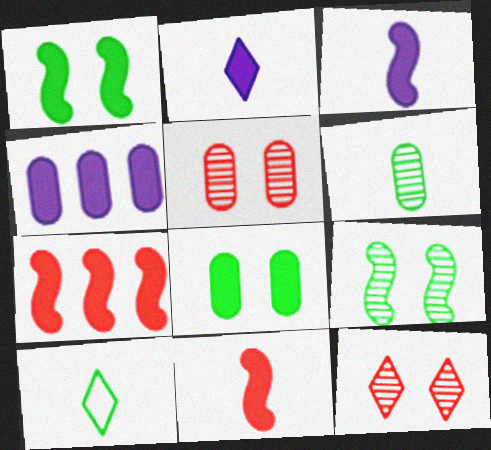[[1, 3, 7], 
[2, 7, 8]]